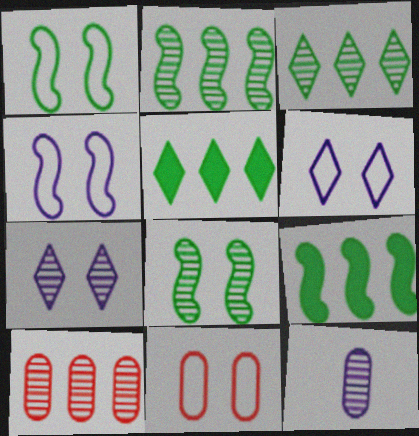[[1, 6, 11]]